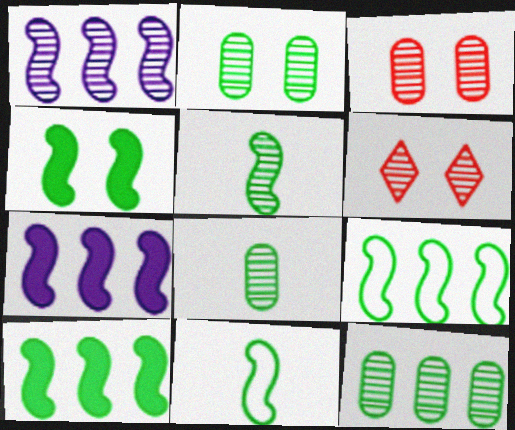[[1, 6, 8], 
[2, 8, 12], 
[4, 5, 9]]